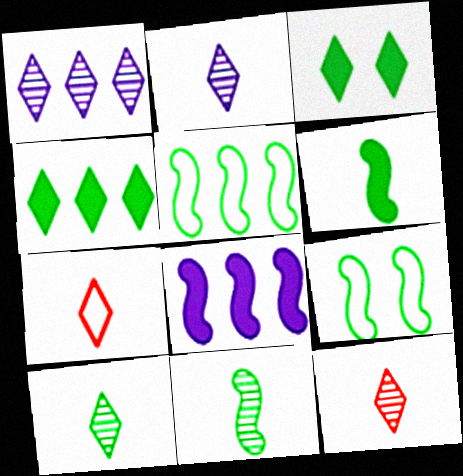[[1, 3, 7], 
[2, 10, 12]]